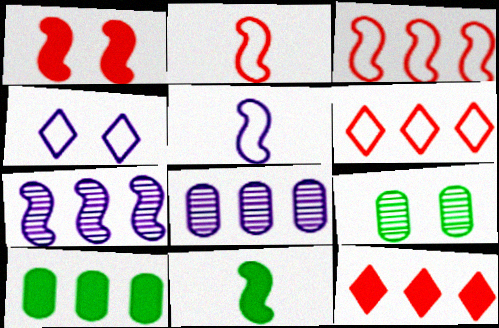[[1, 4, 9], 
[5, 9, 12], 
[6, 7, 10]]